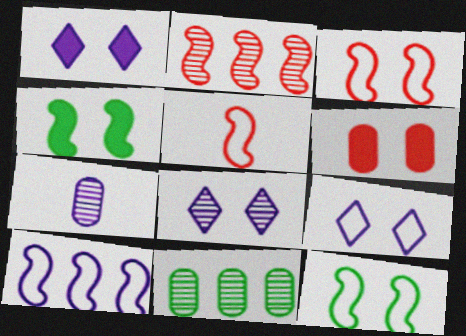[[1, 4, 6], 
[1, 5, 11], 
[1, 7, 10], 
[1, 8, 9], 
[5, 10, 12], 
[6, 8, 12]]